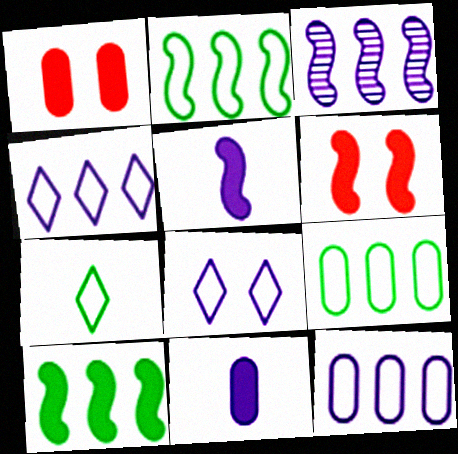[[1, 3, 7], 
[3, 8, 11], 
[5, 6, 10]]